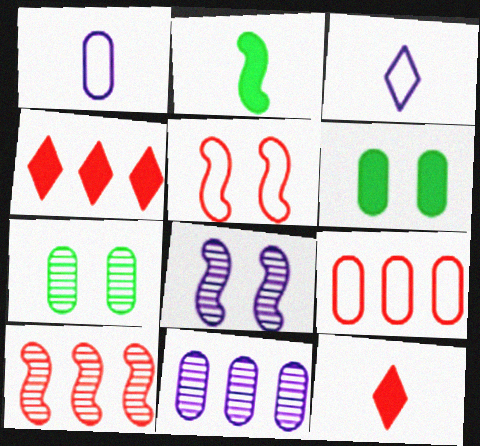[[3, 6, 10], 
[4, 9, 10]]